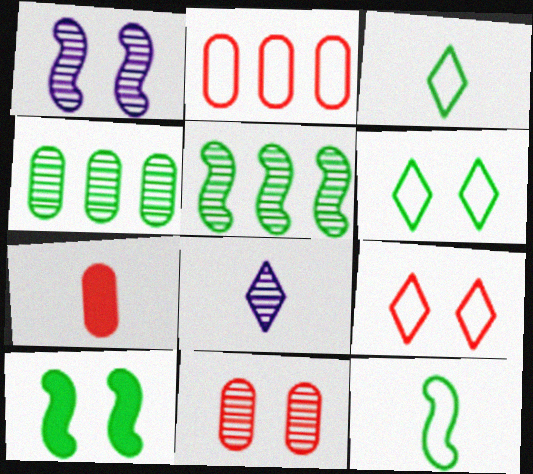[[2, 7, 11], 
[2, 8, 10], 
[3, 4, 10], 
[5, 8, 11], 
[5, 10, 12], 
[7, 8, 12]]